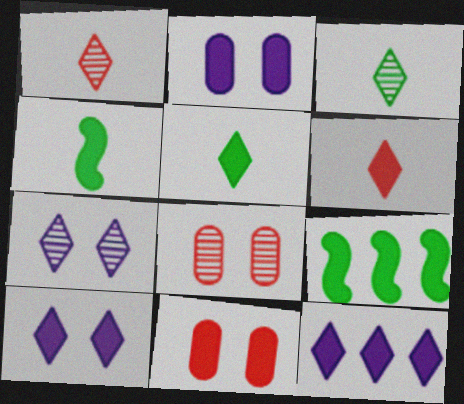[[2, 6, 9], 
[4, 11, 12]]